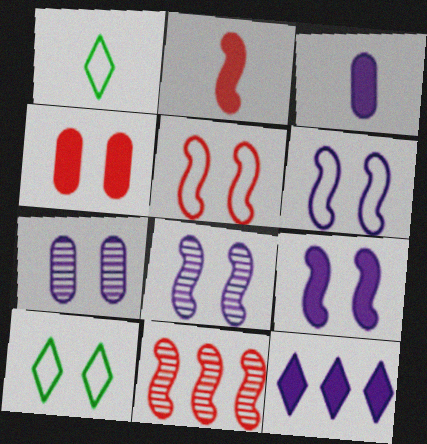[[2, 5, 11], 
[3, 9, 12], 
[3, 10, 11], 
[4, 8, 10], 
[6, 8, 9]]